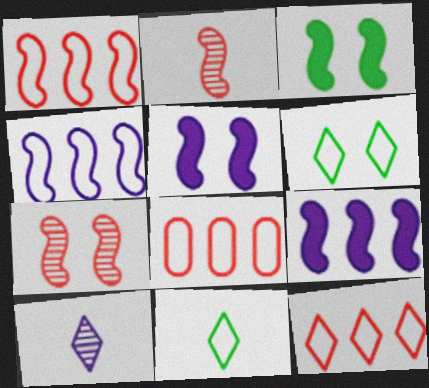[[1, 8, 12], 
[2, 3, 4], 
[3, 8, 10]]